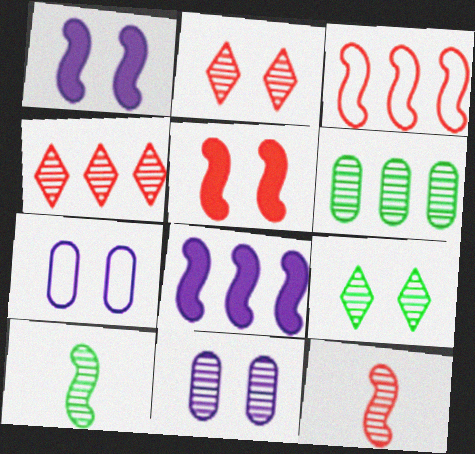[[1, 3, 10], 
[3, 5, 12], 
[4, 10, 11], 
[5, 7, 9], 
[6, 9, 10]]